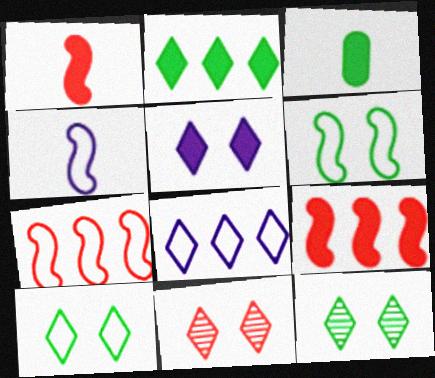[[3, 5, 9], 
[4, 6, 7], 
[5, 10, 11]]